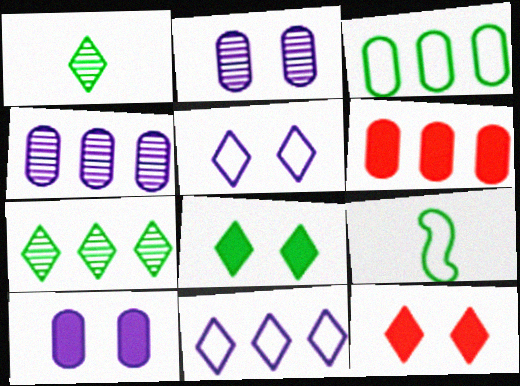[[1, 11, 12], 
[3, 4, 6], 
[4, 9, 12]]